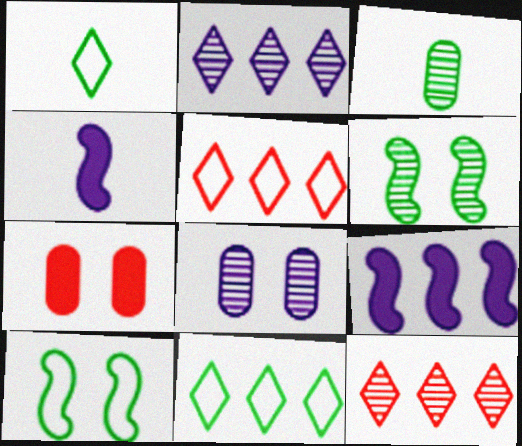[]